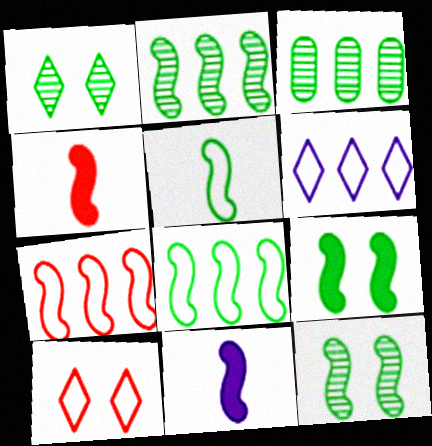[[2, 5, 9], 
[3, 10, 11], 
[7, 11, 12]]